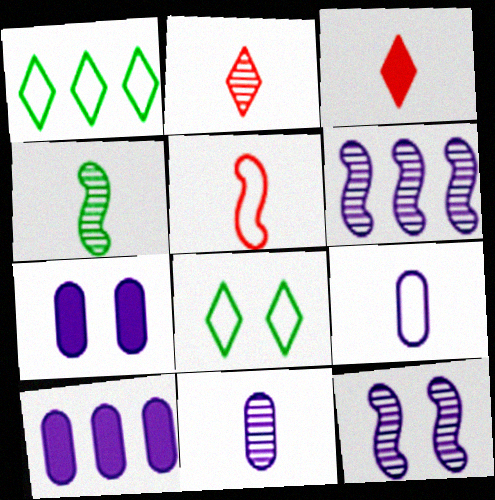[[2, 4, 11], 
[3, 4, 9]]